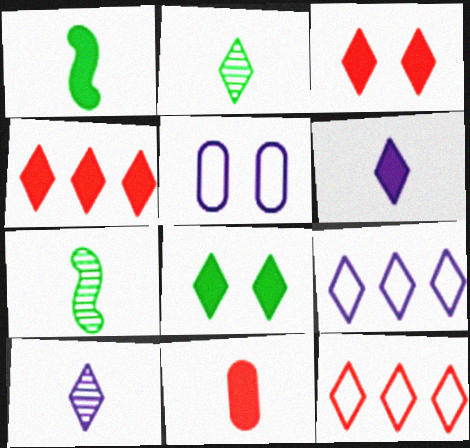[[1, 6, 11], 
[2, 3, 9], 
[4, 5, 7], 
[4, 6, 8], 
[8, 10, 12]]